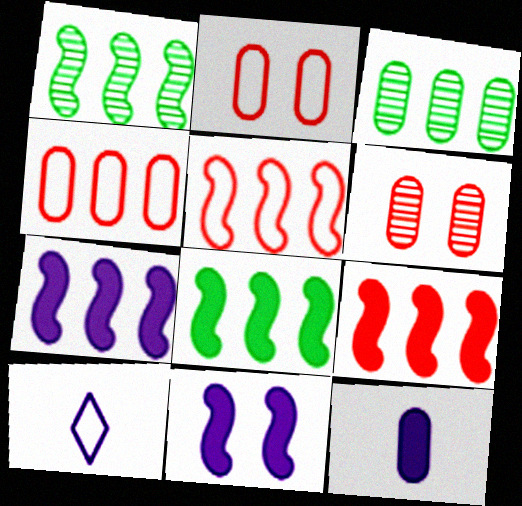[[1, 5, 7], 
[2, 3, 12], 
[6, 8, 10], 
[7, 8, 9]]